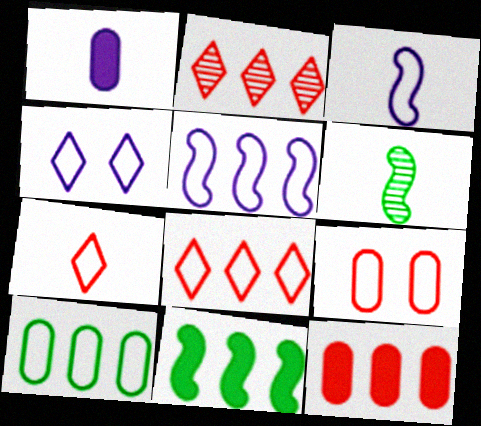[[1, 6, 7], 
[4, 6, 12], 
[5, 8, 10]]